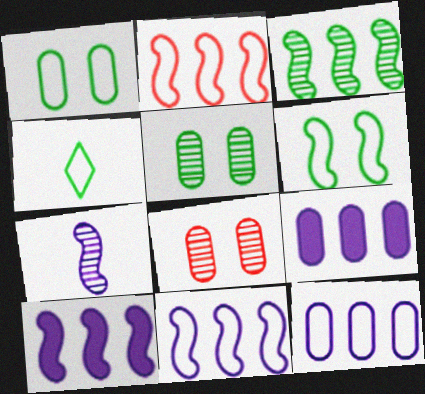[[2, 3, 10], 
[4, 8, 10]]